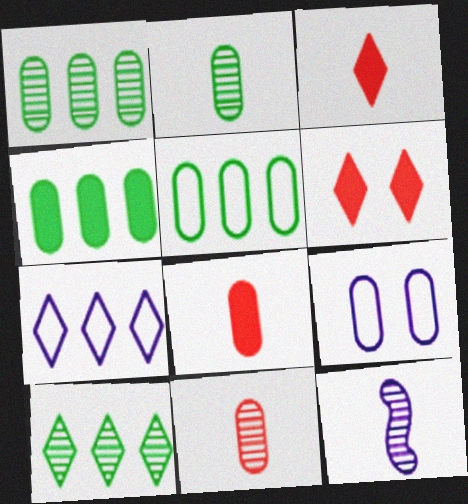[[1, 4, 5], 
[1, 8, 9], 
[4, 9, 11], 
[5, 6, 12]]